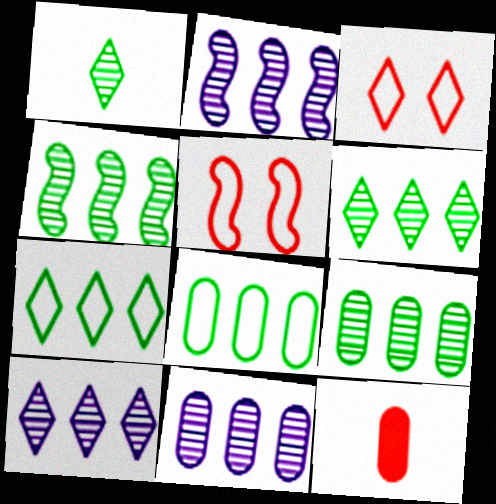[[2, 10, 11], 
[4, 6, 9]]